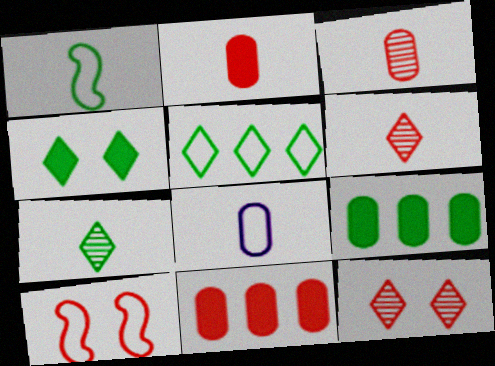[[4, 5, 7], 
[5, 8, 10], 
[6, 10, 11]]